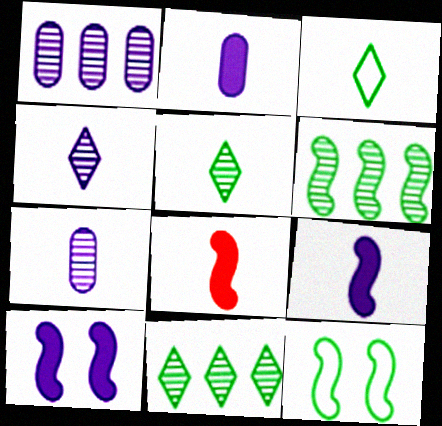[[3, 7, 8]]